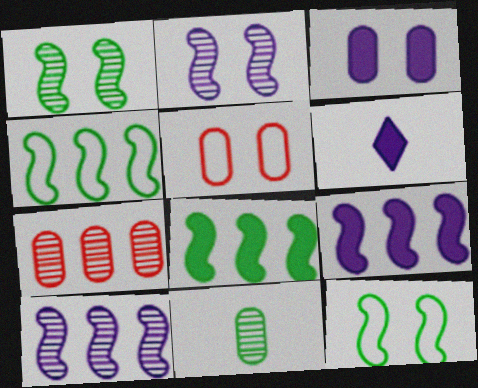[[3, 6, 9], 
[6, 7, 12]]